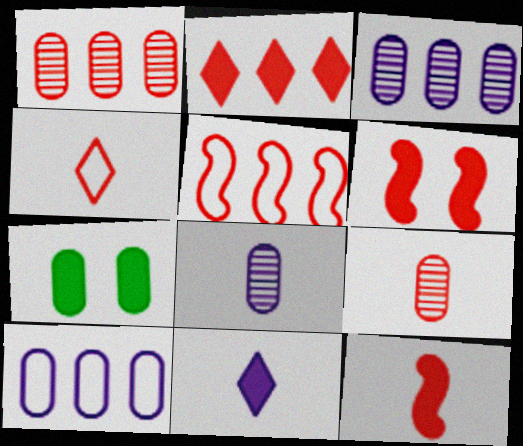[[1, 2, 5], 
[1, 4, 6], 
[4, 9, 12], 
[7, 9, 10]]